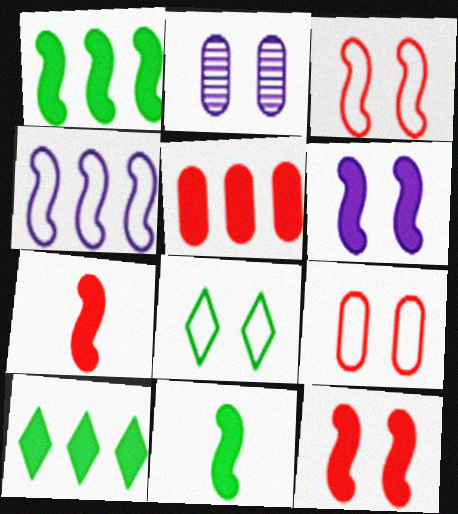[[1, 6, 7], 
[2, 8, 12]]